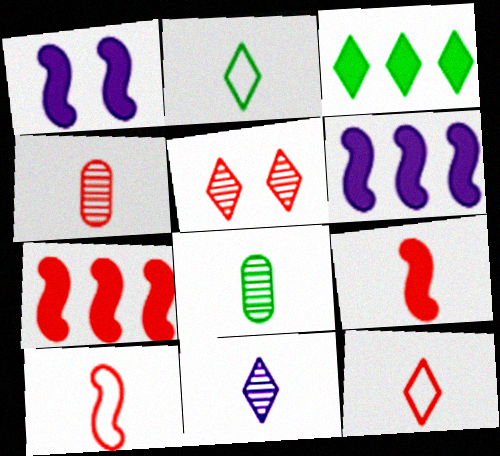[[4, 9, 12]]